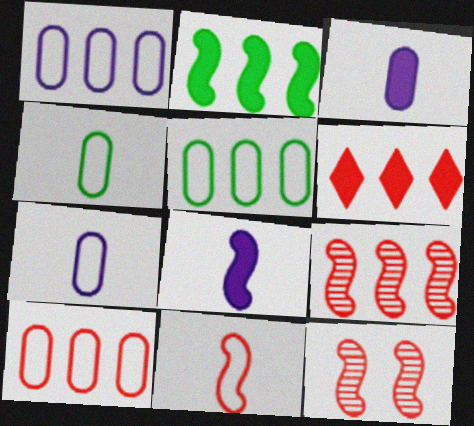[[1, 5, 10], 
[6, 9, 10]]